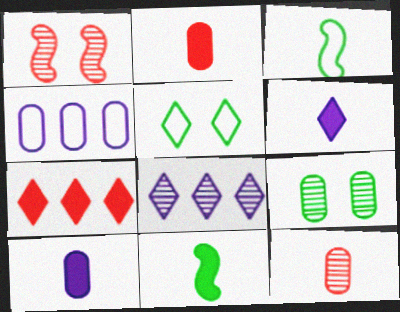[[2, 4, 9], 
[2, 6, 11], 
[3, 6, 12]]